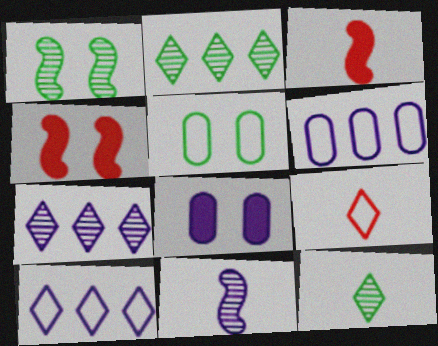[[3, 5, 7], 
[4, 6, 12], 
[8, 10, 11]]